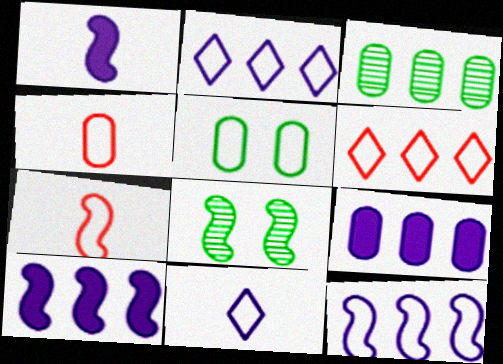[[2, 5, 7], 
[3, 6, 10], 
[7, 8, 10]]